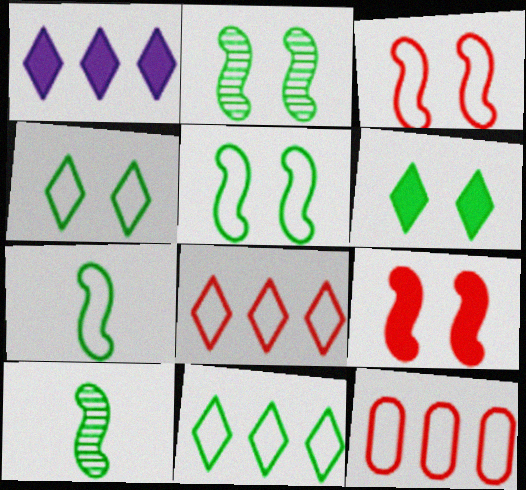[]